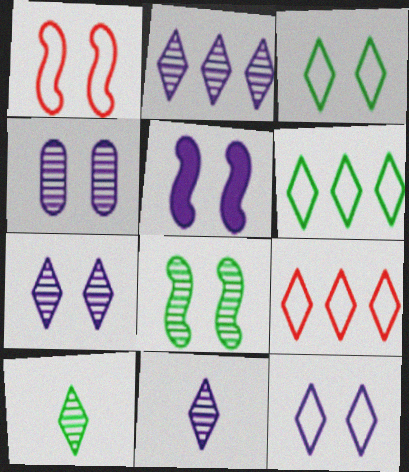[[1, 5, 8], 
[2, 7, 11], 
[4, 5, 12]]